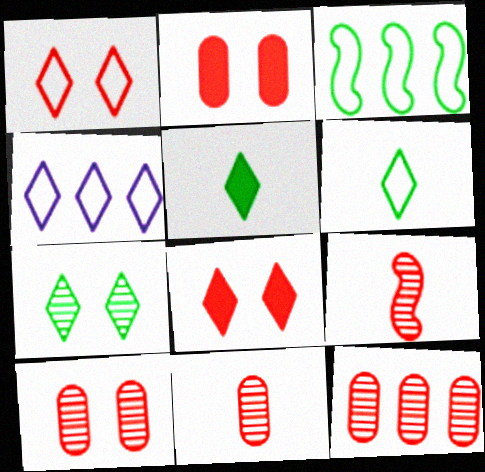[[1, 4, 6], 
[10, 11, 12]]